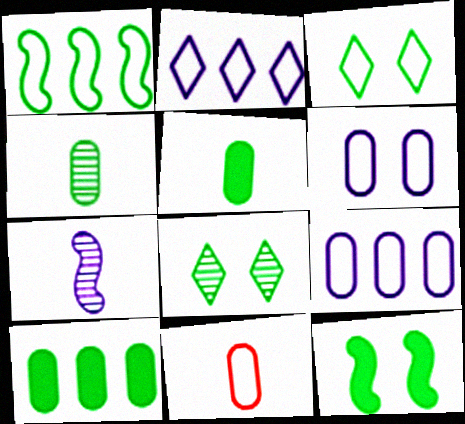[[1, 5, 8]]